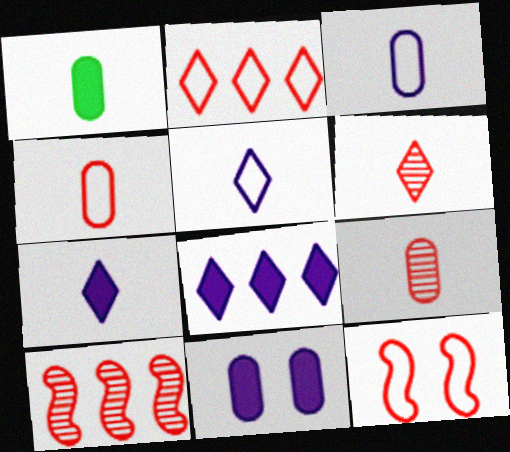[[1, 3, 9], 
[2, 4, 12]]